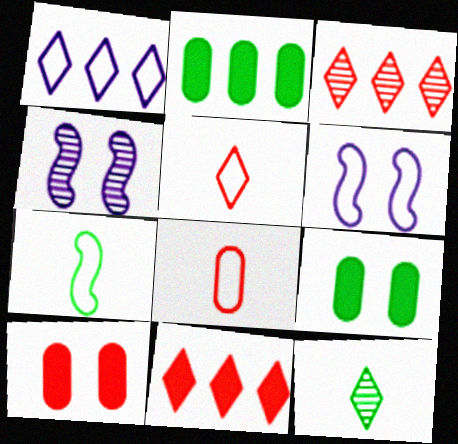[[2, 4, 5]]